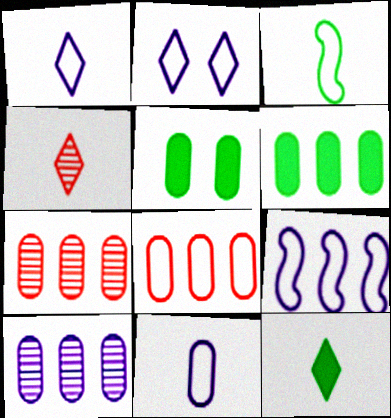[[1, 4, 12], 
[2, 3, 8], 
[2, 9, 11], 
[4, 5, 9], 
[5, 7, 11], 
[6, 8, 10]]